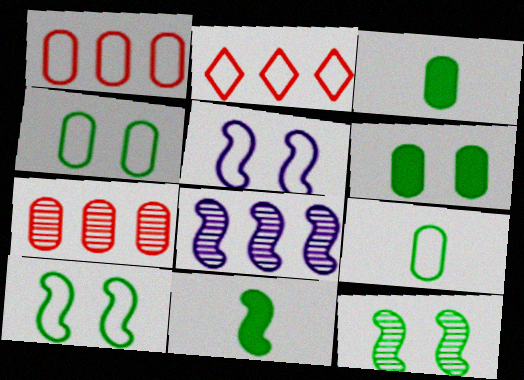[[2, 5, 9]]